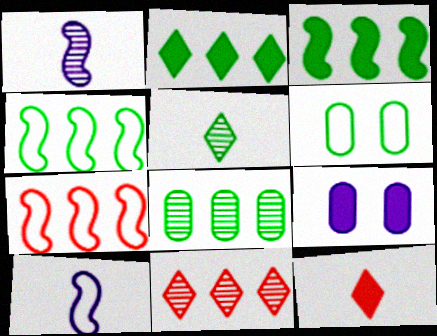[[2, 4, 8], 
[3, 5, 6], 
[3, 9, 12], 
[5, 7, 9]]